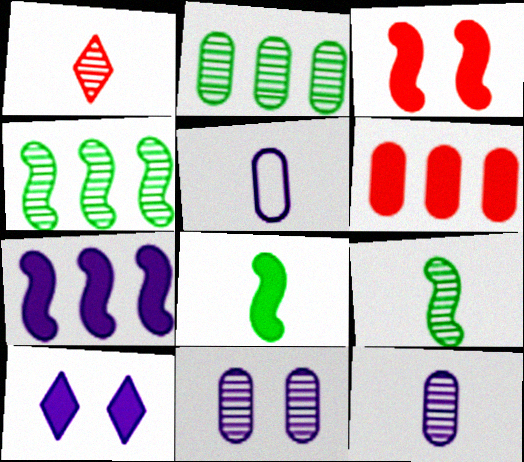[[1, 4, 11], 
[1, 5, 8], 
[1, 9, 12], 
[3, 7, 8], 
[6, 8, 10]]